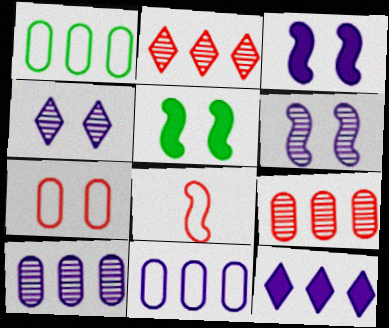[[4, 5, 7]]